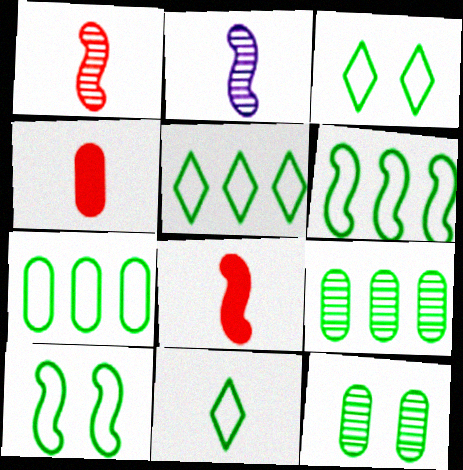[[2, 4, 11], 
[3, 5, 11], 
[5, 6, 7], 
[7, 10, 11]]